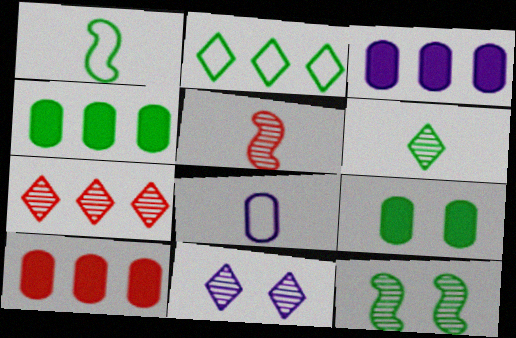[[1, 10, 11], 
[3, 4, 10], 
[6, 7, 11]]